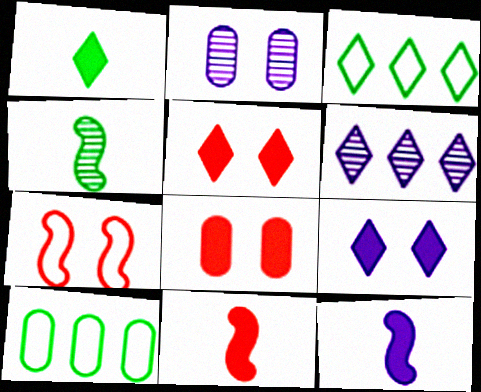[[2, 3, 11]]